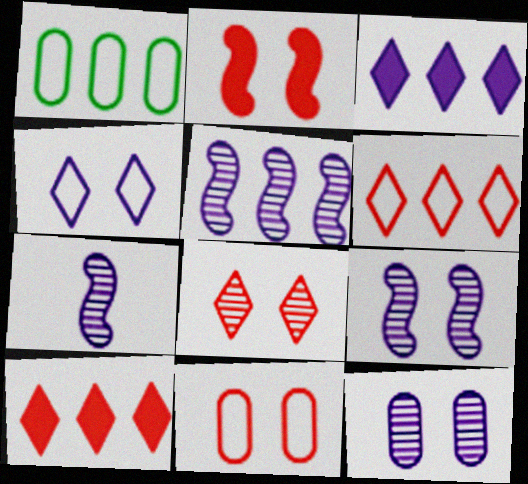[[1, 5, 10], 
[2, 8, 11], 
[5, 7, 9]]